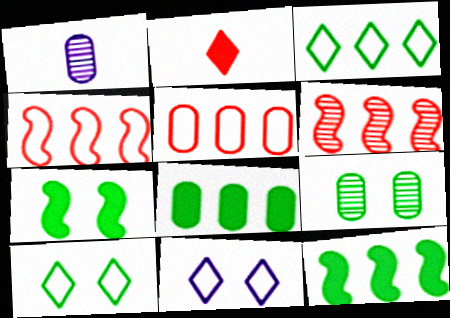[[7, 9, 10]]